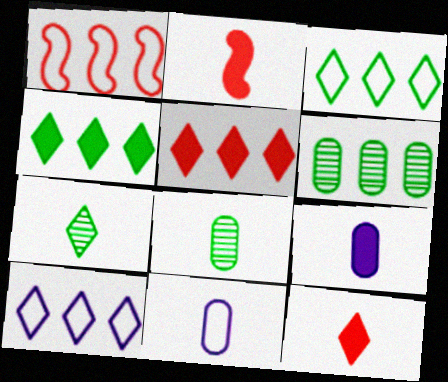[[2, 7, 11]]